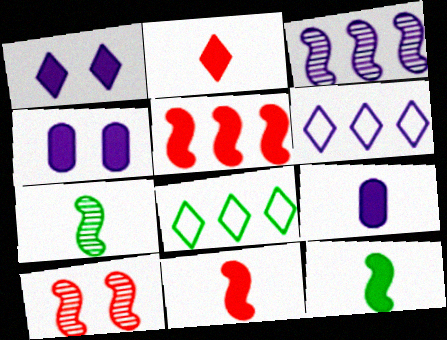[[2, 9, 12], 
[3, 7, 10], 
[8, 9, 10]]